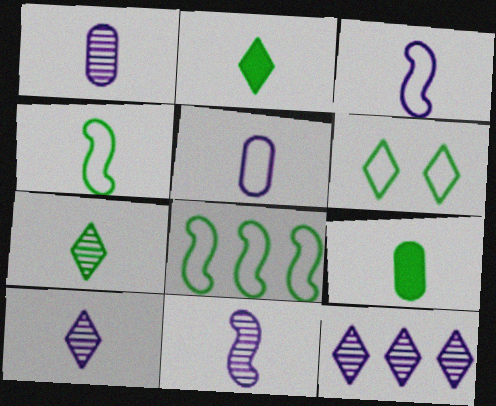[[1, 10, 11], 
[4, 7, 9]]